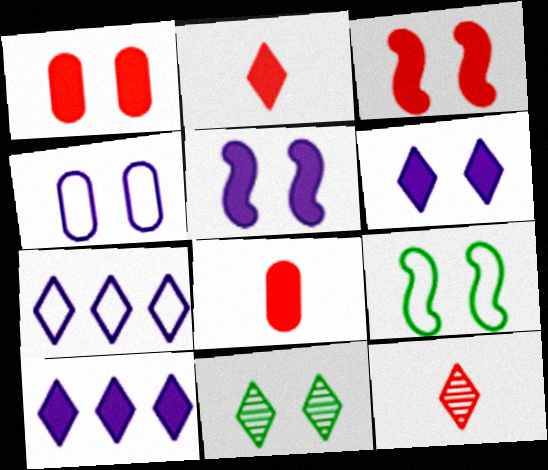[[2, 7, 11], 
[3, 4, 11]]